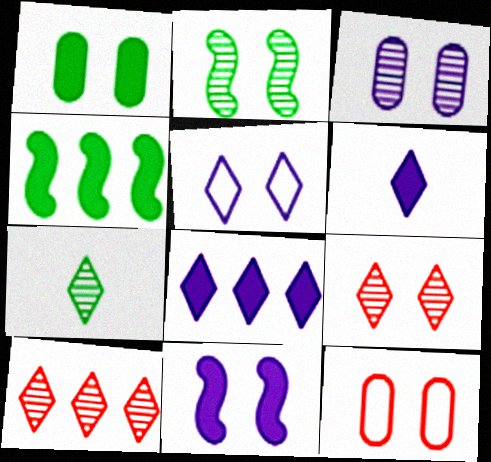[[1, 3, 12], 
[2, 3, 9], 
[3, 5, 11]]